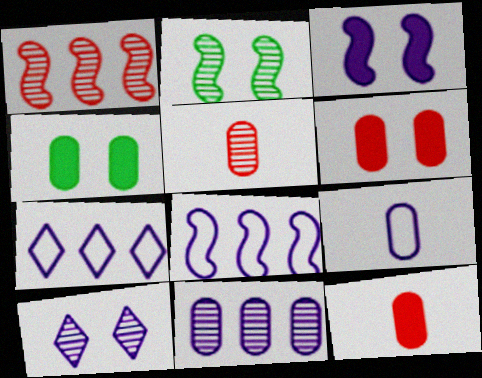[[2, 7, 12]]